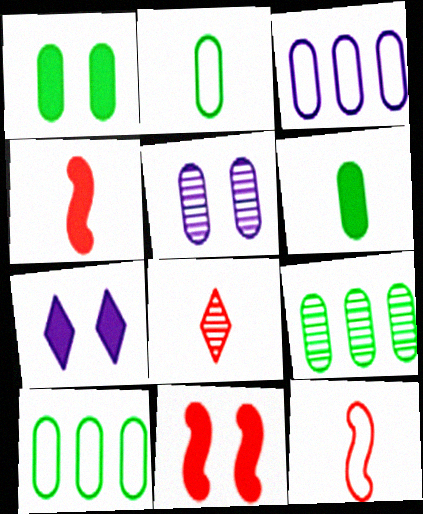[[1, 2, 9], 
[1, 7, 11], 
[7, 9, 12]]